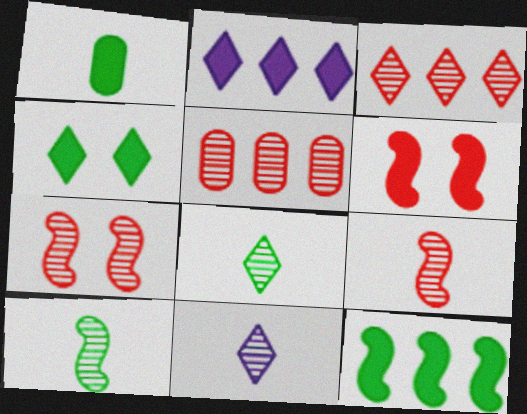[[1, 2, 6], 
[1, 4, 12]]